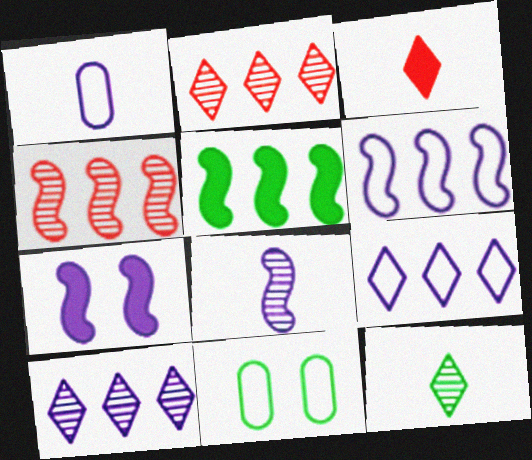[[1, 7, 10], 
[4, 5, 6], 
[5, 11, 12], 
[6, 7, 8]]